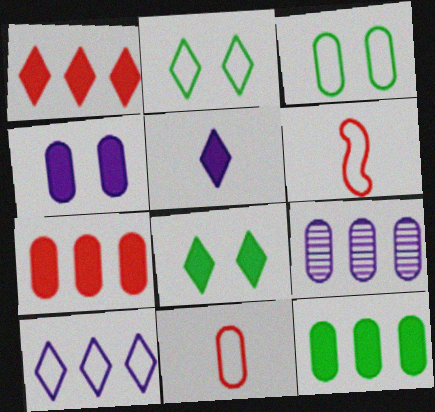[[1, 5, 8], 
[3, 6, 10], 
[6, 8, 9]]